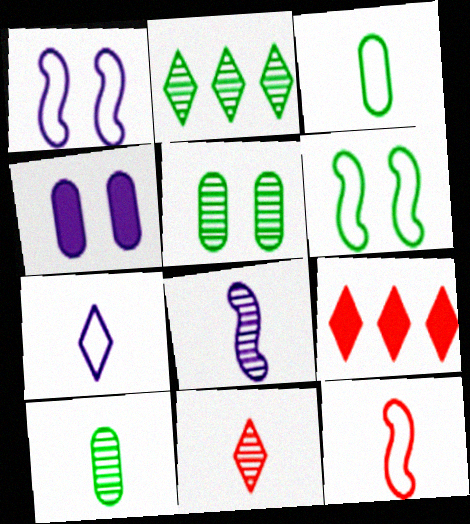[[1, 9, 10], 
[2, 4, 12], 
[3, 7, 12], 
[8, 10, 11]]